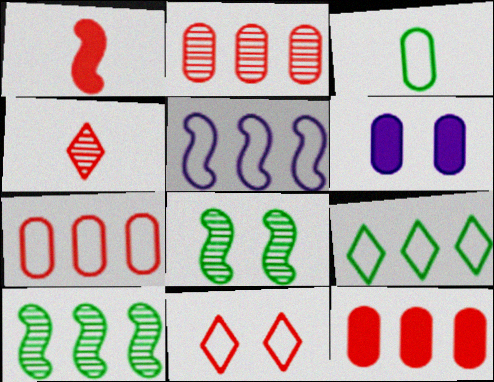[[1, 2, 11], 
[1, 5, 8], 
[2, 3, 6], 
[2, 7, 12], 
[3, 5, 11], 
[5, 7, 9], 
[6, 8, 11]]